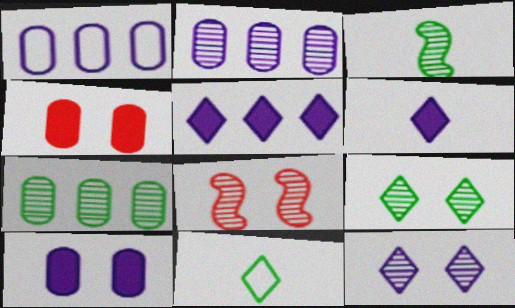[[3, 7, 9]]